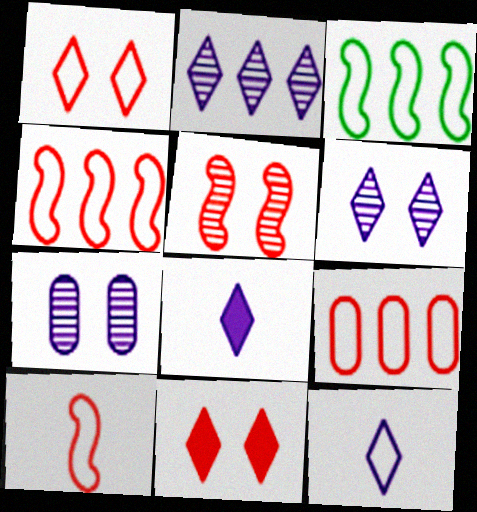[[1, 9, 10]]